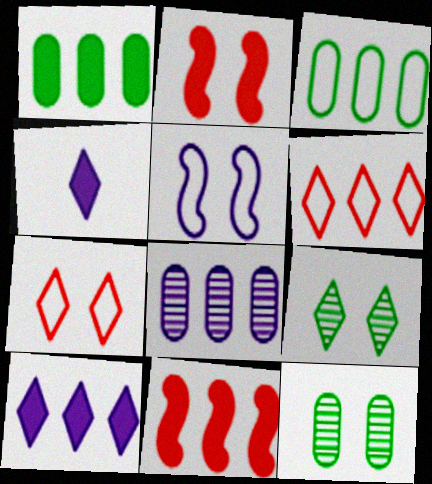[[1, 2, 4], 
[1, 10, 11], 
[4, 5, 8], 
[4, 6, 9]]